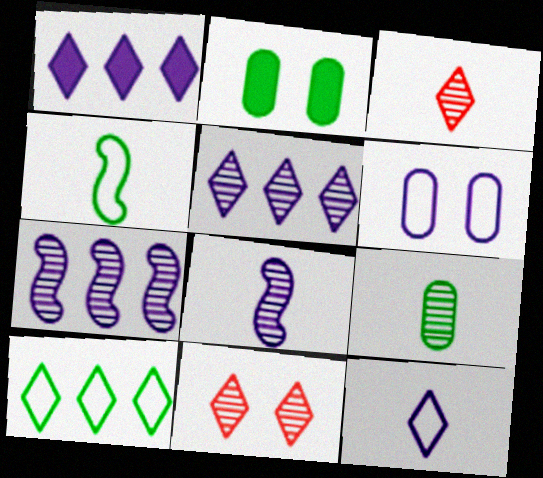[[1, 6, 8], 
[3, 8, 9], 
[7, 9, 11]]